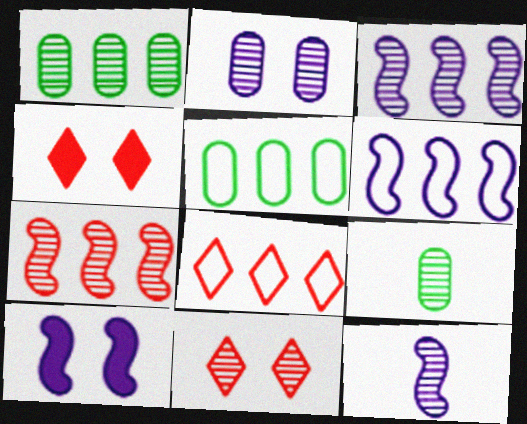[[1, 11, 12], 
[3, 9, 11], 
[4, 5, 12], 
[4, 6, 9], 
[5, 6, 8], 
[6, 10, 12], 
[8, 9, 10]]